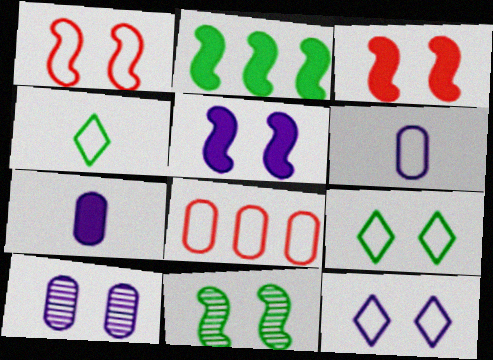[[1, 5, 11], 
[3, 9, 10], 
[5, 10, 12]]